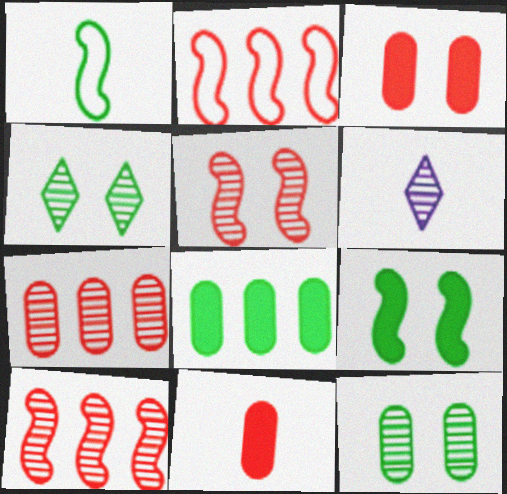[[1, 4, 8], 
[1, 6, 11], 
[6, 10, 12]]